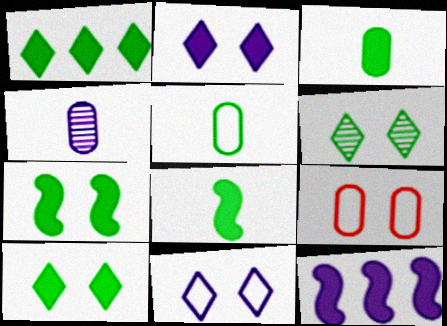[[1, 3, 7], 
[4, 11, 12]]